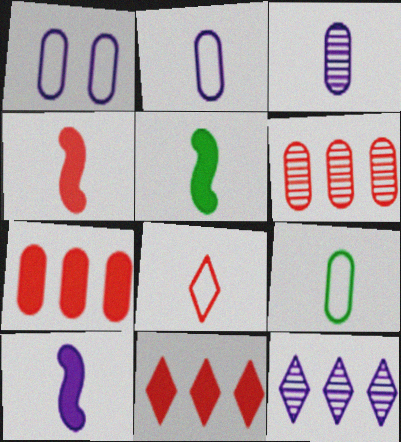[[1, 10, 12], 
[3, 5, 8], 
[4, 5, 10]]